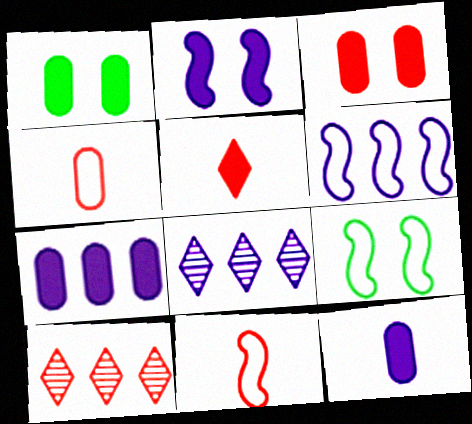[[1, 8, 11], 
[3, 10, 11], 
[6, 7, 8], 
[6, 9, 11], 
[9, 10, 12]]